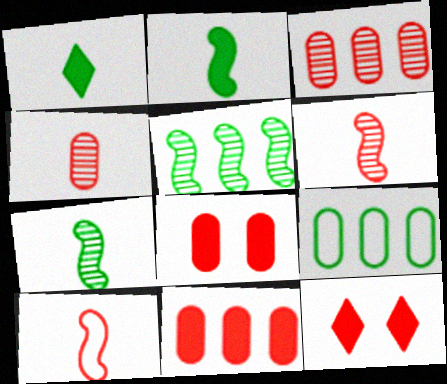[[3, 10, 12]]